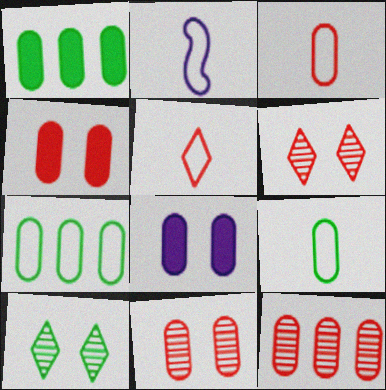[[1, 2, 6], 
[2, 5, 9], 
[3, 4, 12], 
[8, 9, 12]]